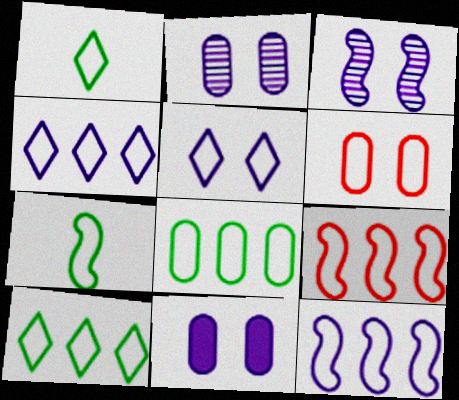[[1, 6, 12], 
[3, 5, 11], 
[4, 6, 7], 
[4, 8, 9]]